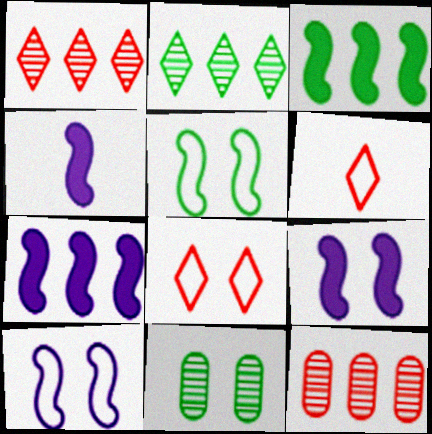[[4, 7, 9], 
[6, 7, 11], 
[8, 9, 11]]